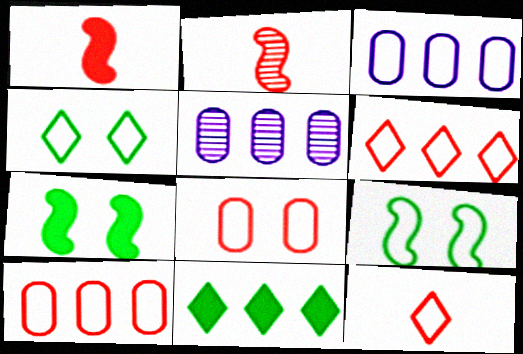[[1, 4, 5], 
[3, 9, 12], 
[5, 7, 12]]